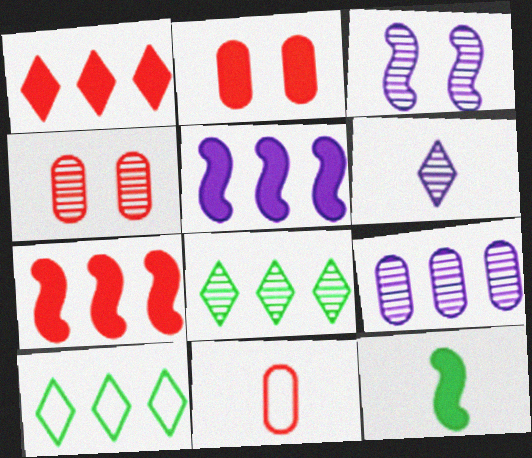[[3, 6, 9], 
[6, 11, 12], 
[7, 9, 10]]